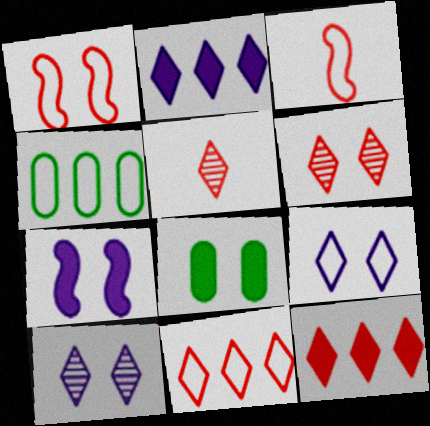[[1, 8, 10], 
[3, 4, 9], 
[4, 5, 7]]